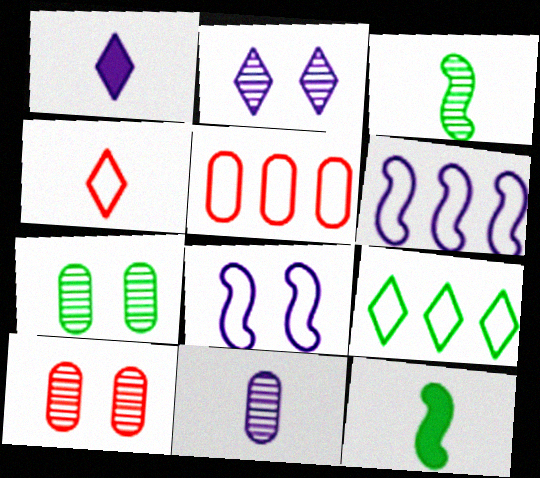[[2, 5, 12], 
[4, 11, 12], 
[5, 6, 9], 
[7, 9, 12]]